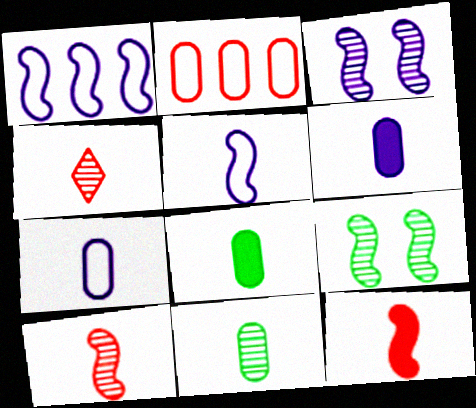[[1, 9, 12], 
[4, 5, 8]]